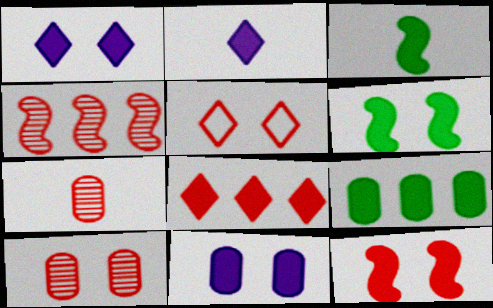[[2, 9, 12], 
[3, 8, 11], 
[5, 10, 12]]